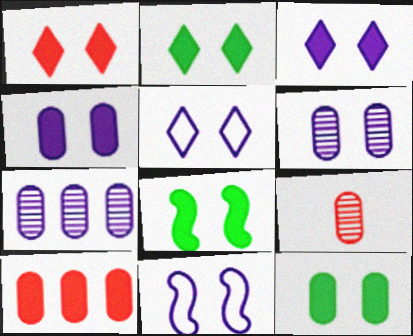[[1, 2, 3], 
[1, 4, 8], 
[2, 8, 12], 
[3, 6, 11]]